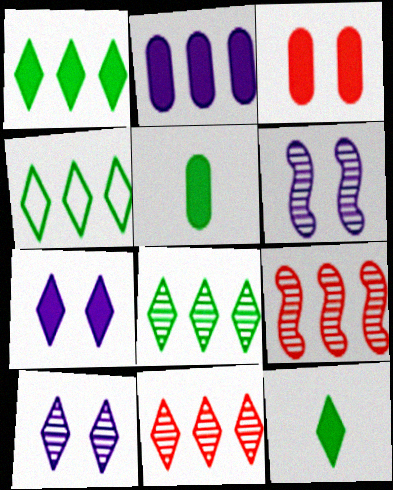[[1, 4, 8], 
[2, 3, 5], 
[2, 4, 9]]